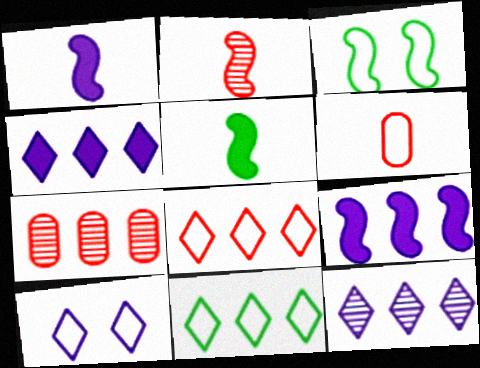[[2, 3, 9], 
[5, 7, 10], 
[7, 9, 11]]